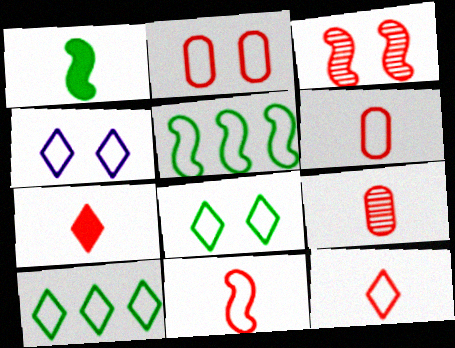[[4, 5, 6], 
[4, 10, 12], 
[6, 11, 12], 
[7, 9, 11]]